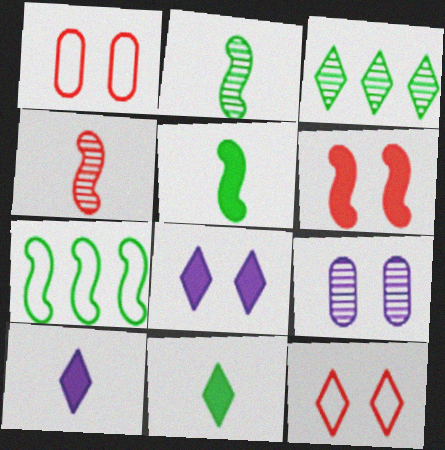[[3, 4, 9], 
[3, 10, 12]]